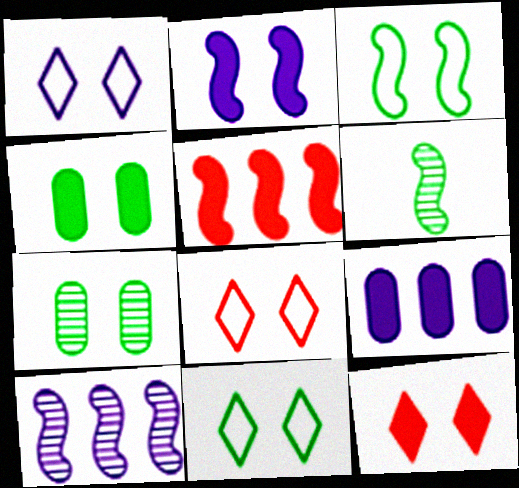[[1, 8, 11], 
[2, 4, 12], 
[2, 7, 8], 
[6, 8, 9]]